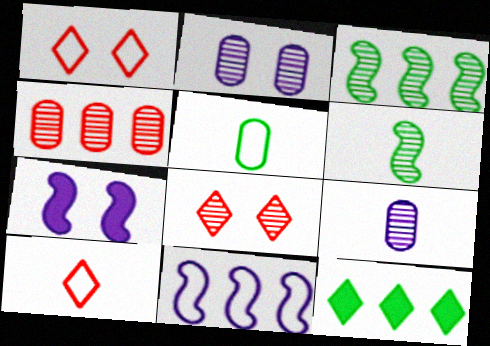[[1, 5, 11], 
[3, 8, 9], 
[4, 11, 12]]